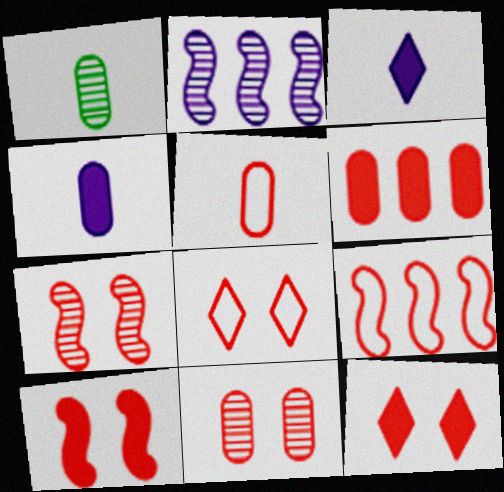[[1, 4, 5], 
[5, 6, 11], 
[5, 8, 9], 
[8, 10, 11]]